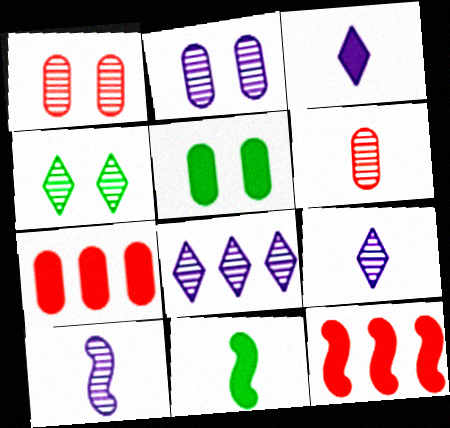[[2, 8, 10], 
[3, 5, 12]]